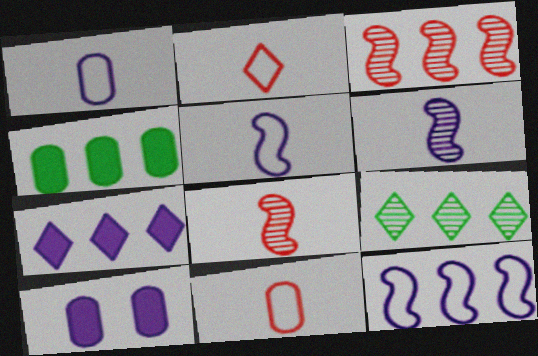[]